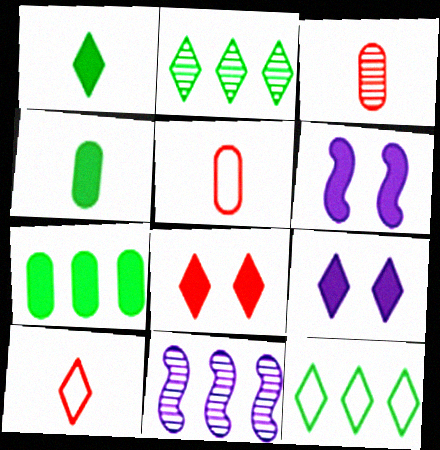[[2, 5, 6], 
[2, 9, 10], 
[3, 6, 12]]